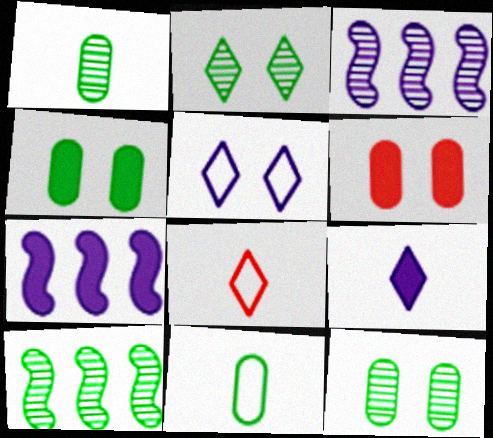[[1, 2, 10], 
[3, 4, 8], 
[7, 8, 12]]